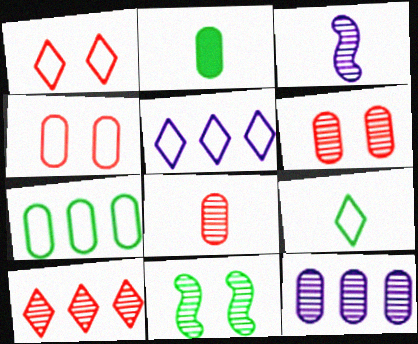[[1, 5, 9], 
[2, 4, 12]]